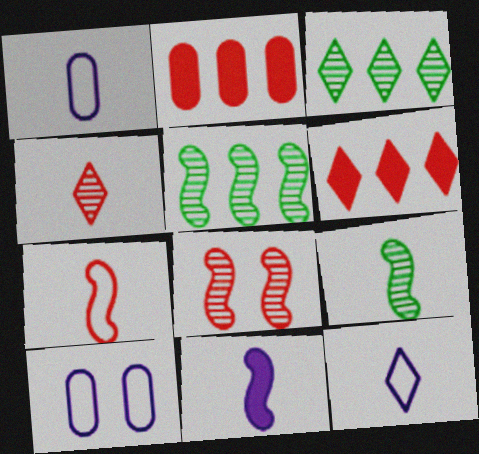[[6, 9, 10], 
[7, 9, 11]]